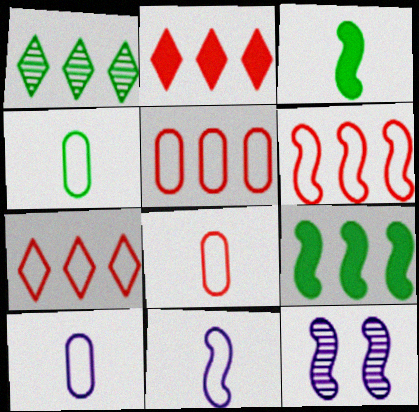[[2, 4, 12], 
[3, 6, 12], 
[4, 8, 10], 
[5, 6, 7]]